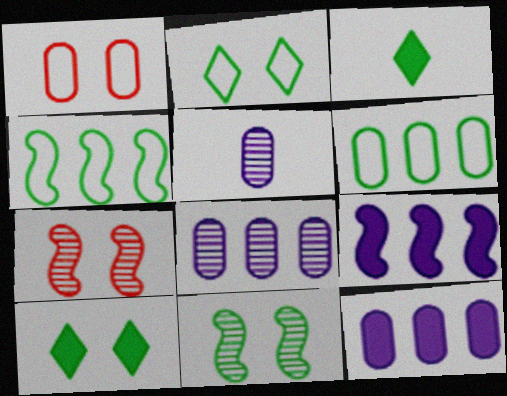[[3, 6, 11]]